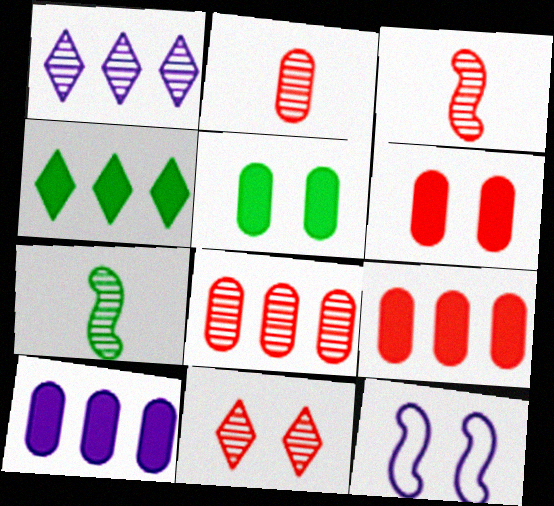[[2, 4, 12], 
[3, 8, 11], 
[5, 11, 12]]